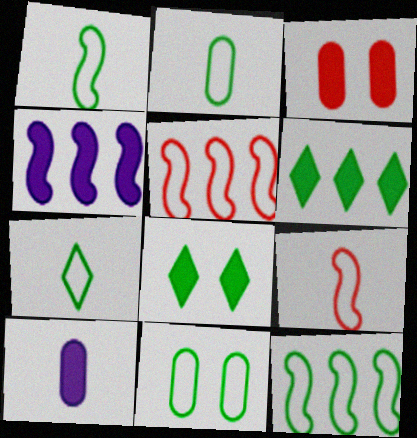[[1, 2, 7], 
[7, 11, 12]]